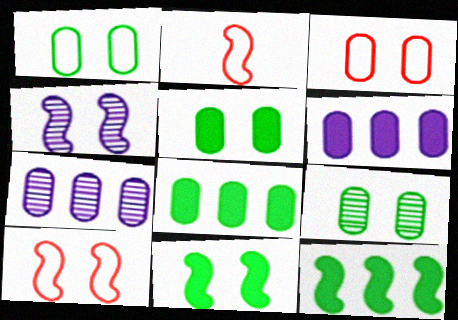[[1, 5, 9], 
[2, 4, 12], 
[4, 10, 11]]